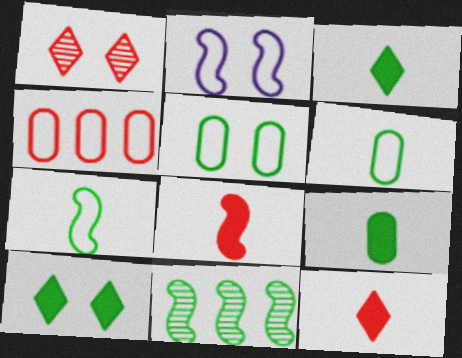[[1, 4, 8], 
[2, 8, 11], 
[3, 5, 11], 
[6, 10, 11]]